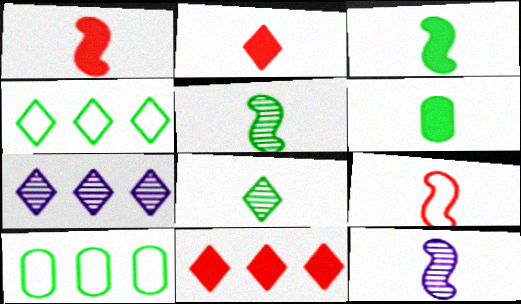[[3, 9, 12], 
[4, 7, 11]]